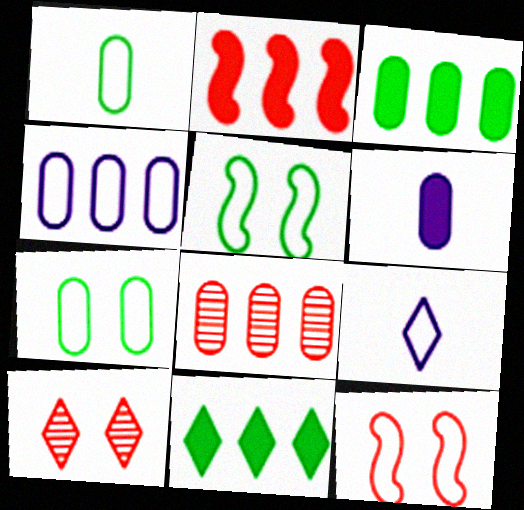[[3, 4, 8], 
[6, 7, 8], 
[9, 10, 11]]